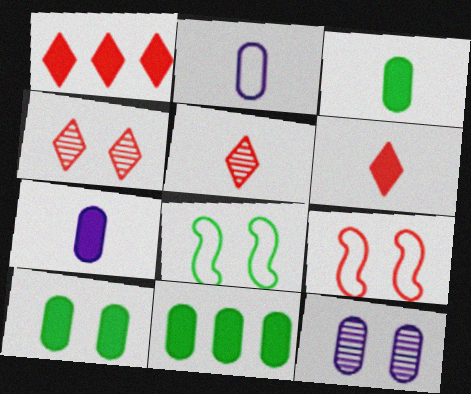[[3, 10, 11]]